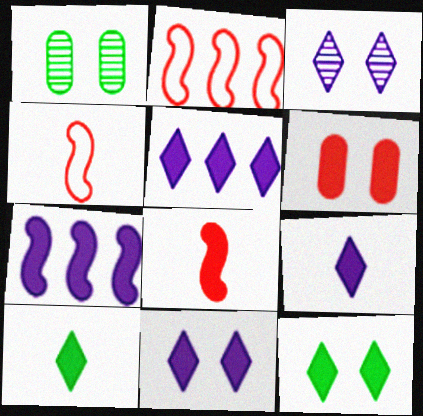[[1, 2, 9], 
[1, 4, 5], 
[5, 9, 11], 
[6, 7, 10]]